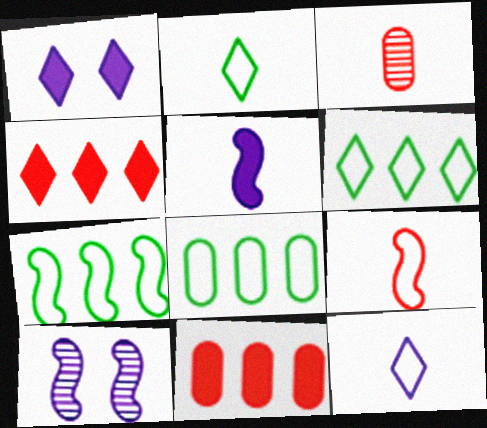[[1, 3, 7], 
[2, 3, 5], 
[2, 10, 11], 
[6, 7, 8]]